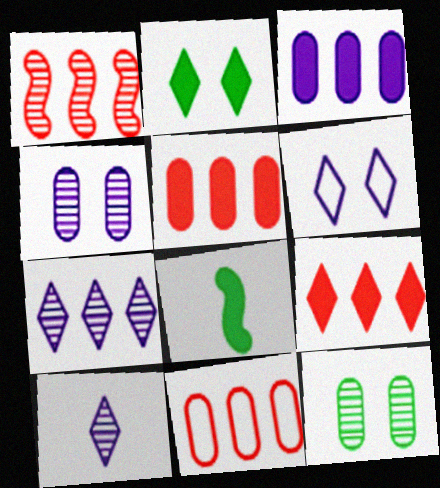[[1, 9, 11], 
[1, 10, 12]]